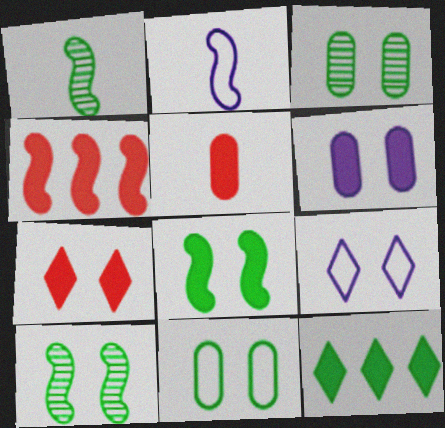[[1, 11, 12], 
[2, 4, 10], 
[4, 5, 7], 
[6, 7, 8]]